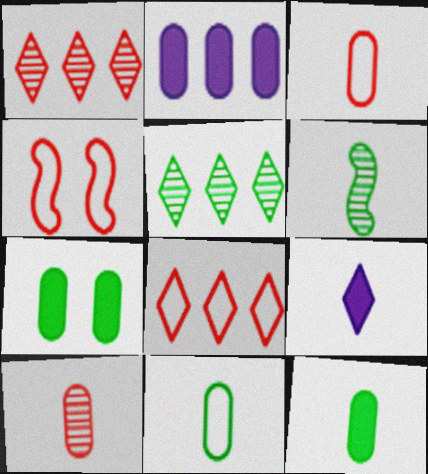[[3, 4, 8], 
[3, 6, 9]]